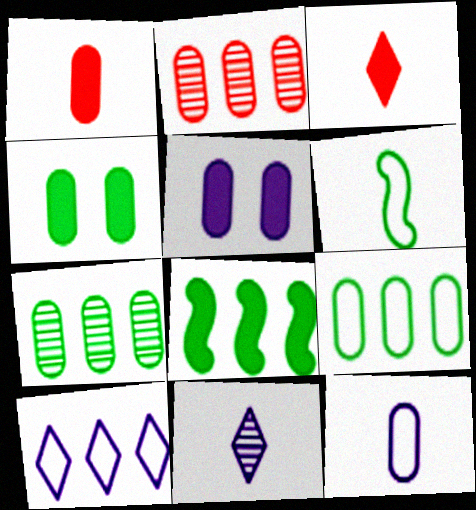[[1, 6, 11], 
[2, 4, 12], 
[2, 8, 10], 
[3, 5, 8]]